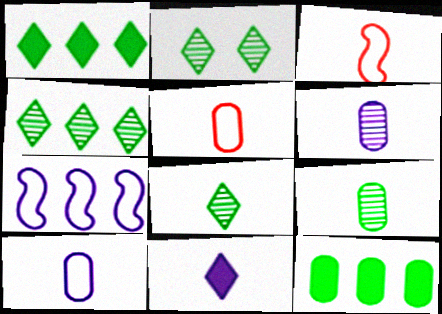[[2, 4, 8], 
[3, 9, 11]]